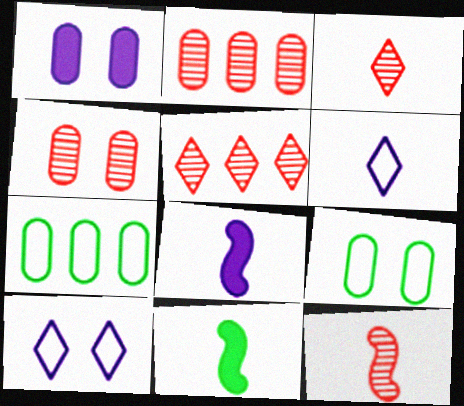[[1, 4, 9], 
[2, 10, 11], 
[4, 5, 12], 
[5, 8, 9]]